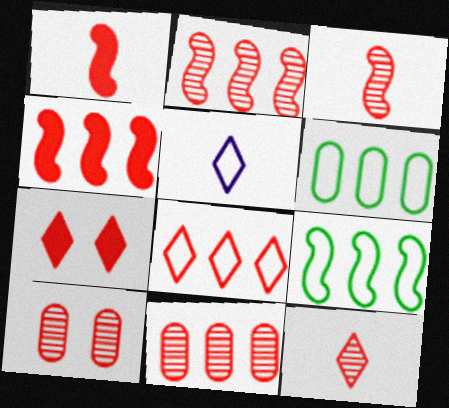[[1, 8, 10], 
[2, 10, 12], 
[4, 8, 11], 
[7, 8, 12]]